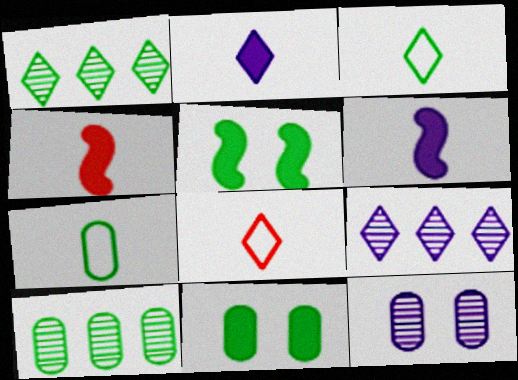[[1, 5, 7], 
[3, 5, 10], 
[7, 10, 11]]